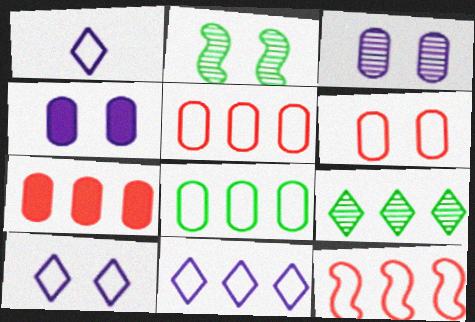[[1, 2, 7], 
[1, 10, 11], 
[8, 11, 12]]